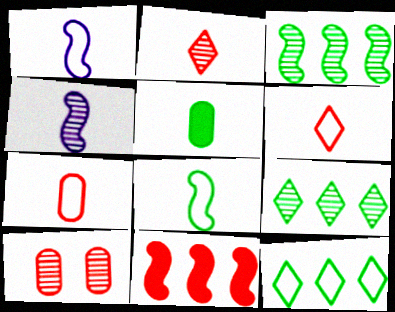[[1, 2, 5], 
[4, 5, 6], 
[4, 9, 10], 
[6, 10, 11]]